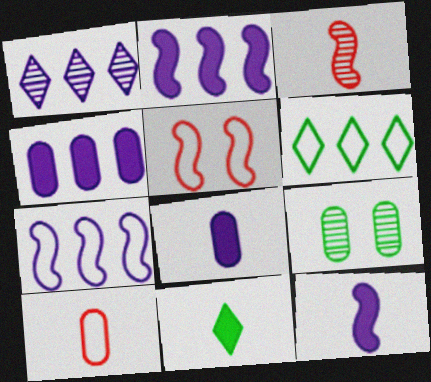[[1, 3, 9], 
[1, 4, 7], 
[4, 9, 10]]